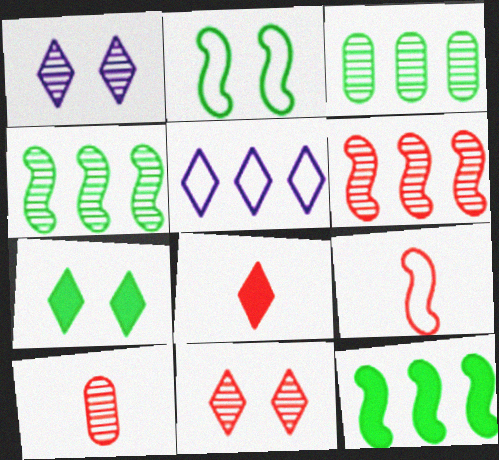[[1, 4, 10], 
[6, 10, 11], 
[8, 9, 10]]